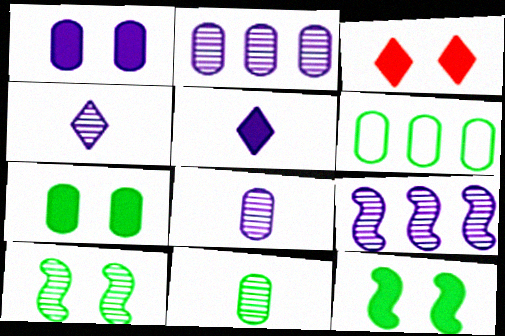[[1, 3, 12], 
[6, 7, 11]]